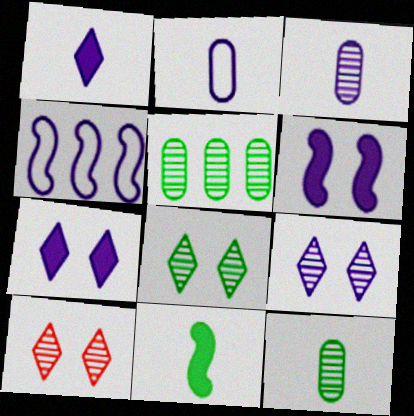[[3, 4, 7], 
[8, 9, 10]]